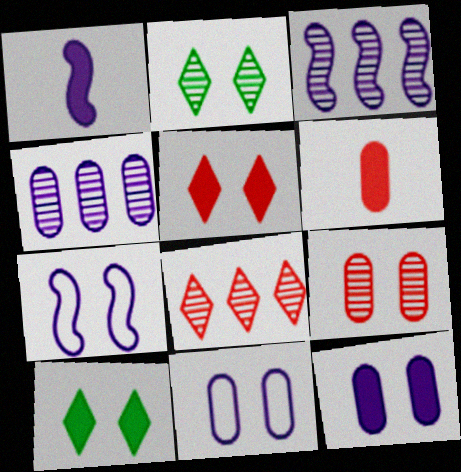[[1, 3, 7], 
[7, 9, 10]]